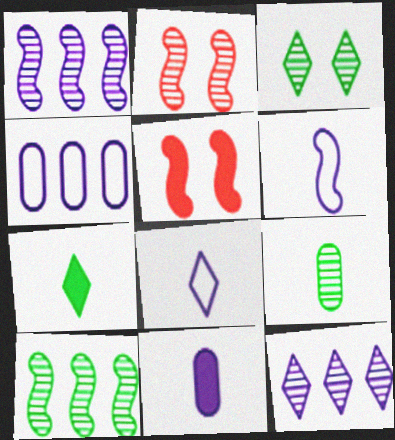[[2, 4, 7], 
[2, 9, 12], 
[3, 9, 10], 
[5, 6, 10]]